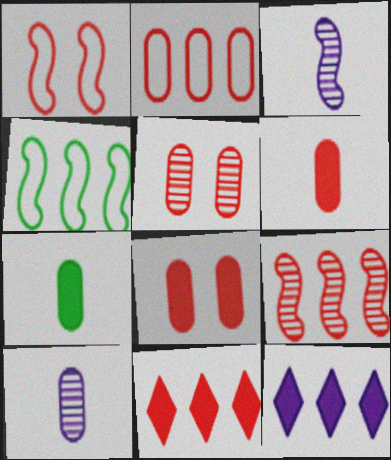[[2, 5, 6], 
[2, 9, 11]]